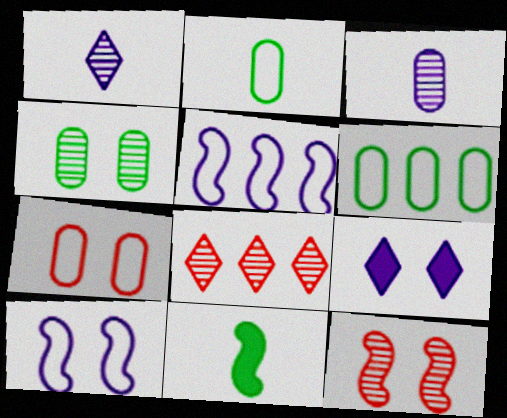[[3, 5, 9], 
[5, 11, 12]]